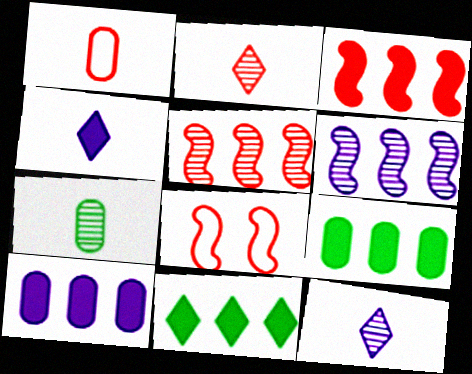[[3, 10, 11], 
[8, 9, 12]]